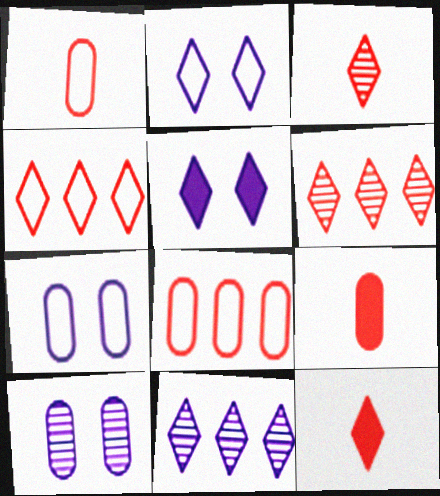[]